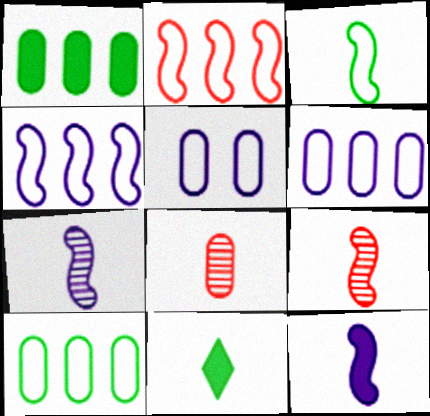[[1, 5, 8], 
[3, 9, 12]]